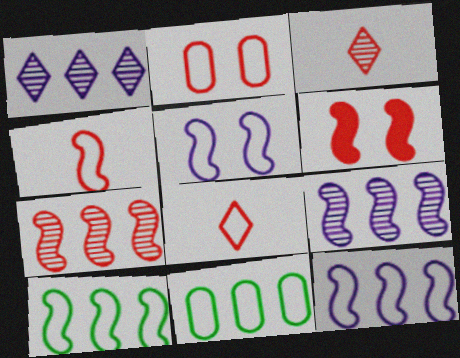[[4, 5, 10], 
[4, 6, 7], 
[5, 8, 11]]